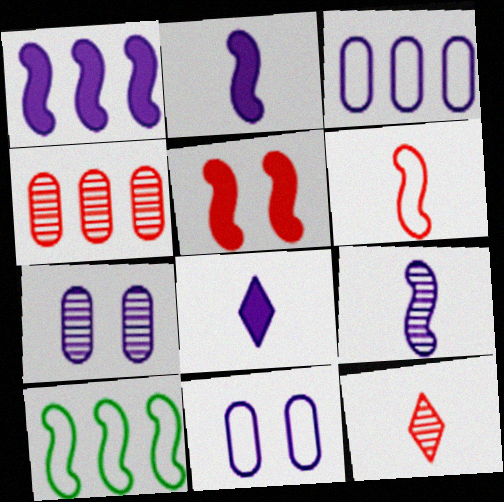[[5, 9, 10]]